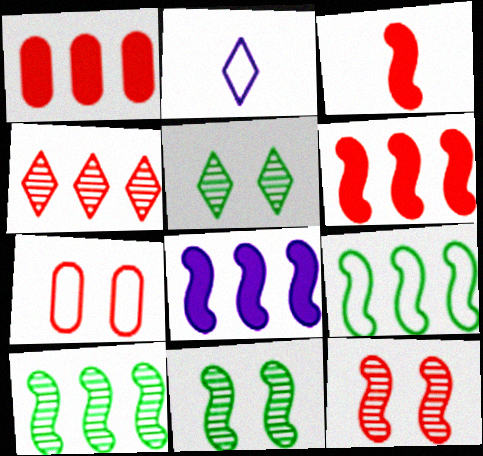[[1, 2, 11], 
[2, 7, 9], 
[3, 4, 7]]